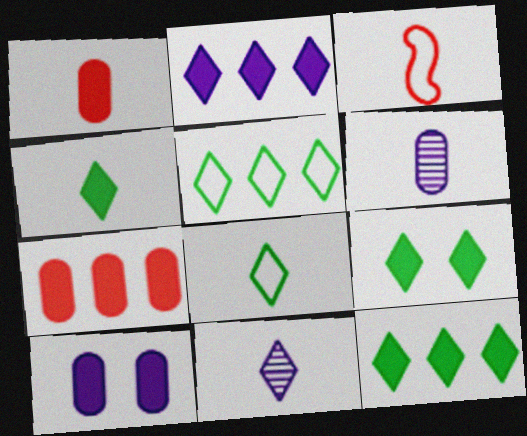[[3, 4, 6], 
[4, 9, 12]]